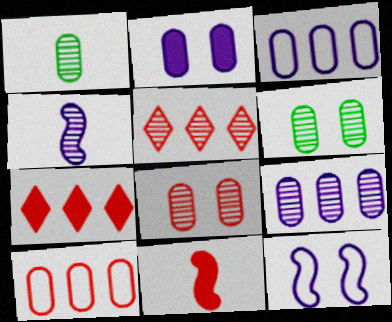[[1, 2, 10], 
[1, 7, 12], 
[1, 8, 9], 
[4, 5, 6]]